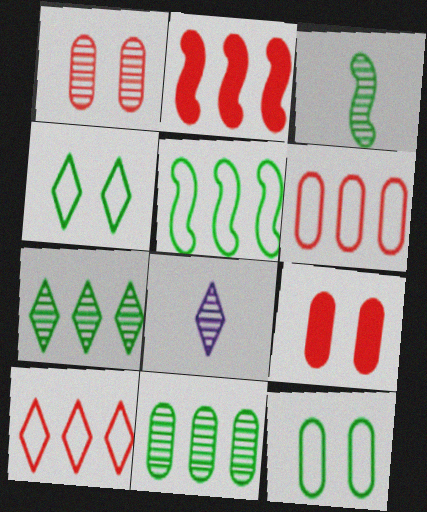[[2, 8, 12], 
[5, 8, 9]]